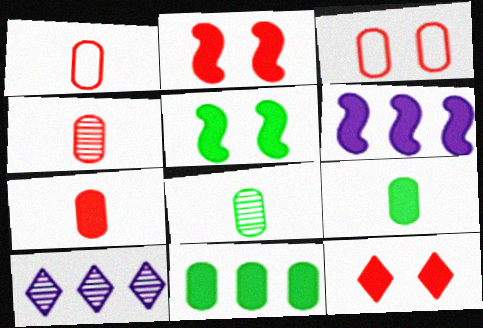[[1, 4, 7], 
[1, 5, 10], 
[6, 9, 12]]